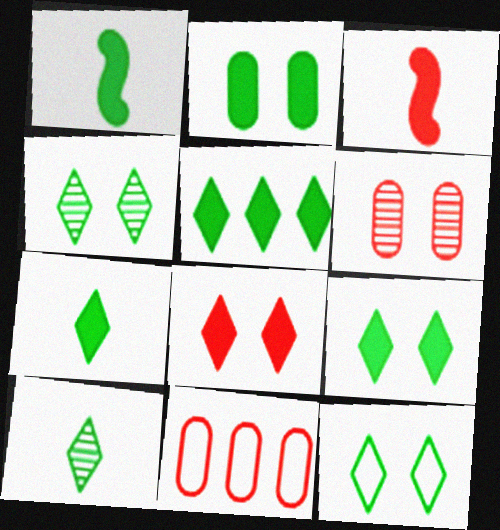[[1, 2, 5], 
[4, 9, 12], 
[5, 7, 9], 
[5, 10, 12]]